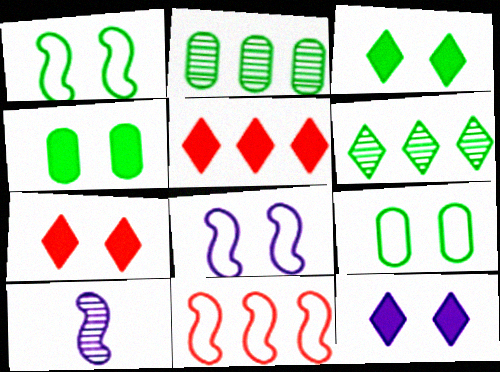[[3, 7, 12], 
[5, 9, 10]]